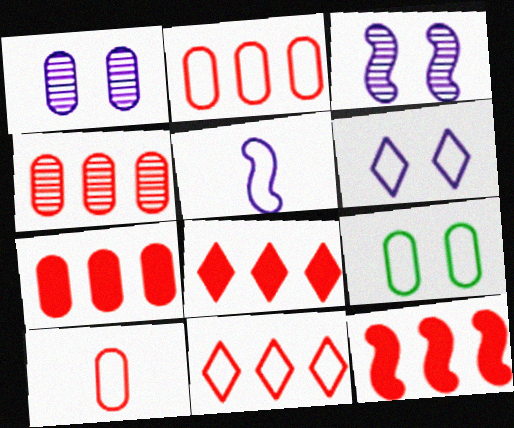[[2, 4, 7], 
[4, 11, 12], 
[5, 9, 11], 
[7, 8, 12]]